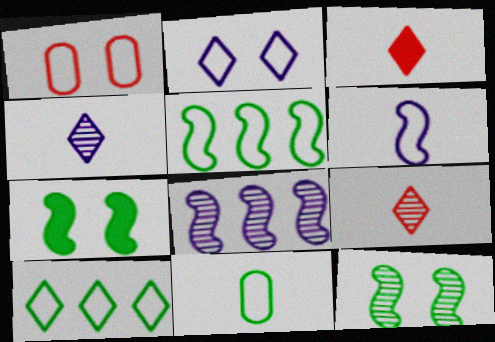[[1, 6, 10]]